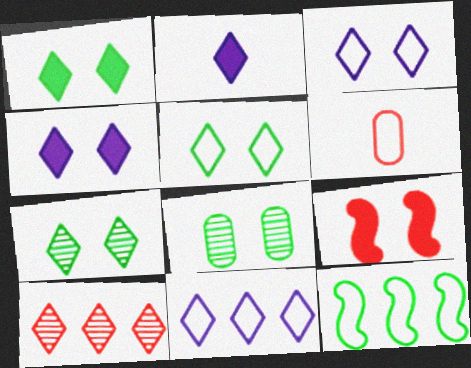[[1, 5, 7], 
[2, 5, 10], 
[3, 6, 12], 
[3, 8, 9], 
[6, 9, 10]]